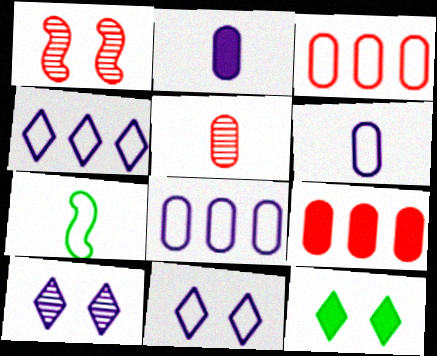[[3, 7, 11], 
[7, 9, 10]]